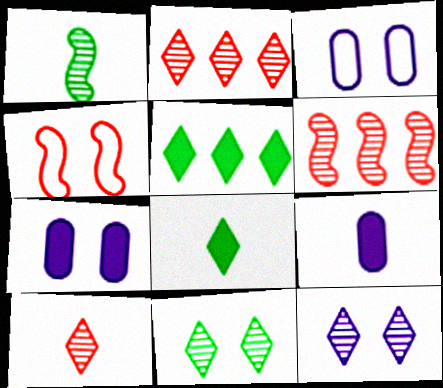[[3, 6, 8], 
[4, 7, 11]]